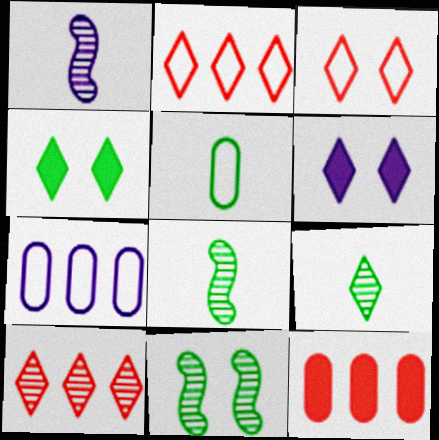[[1, 6, 7], 
[2, 6, 9]]